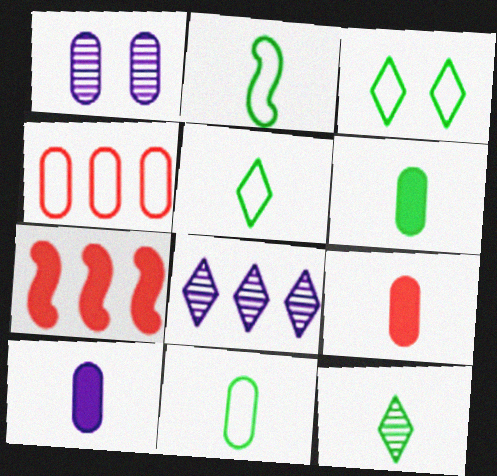[[1, 4, 6], 
[1, 5, 7], 
[2, 5, 11], 
[2, 6, 12], 
[6, 9, 10]]